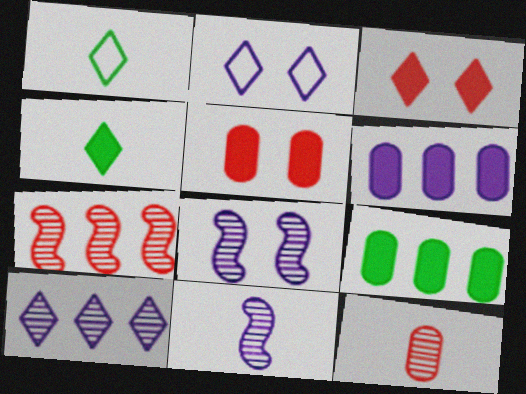[[1, 3, 10], 
[2, 6, 11]]